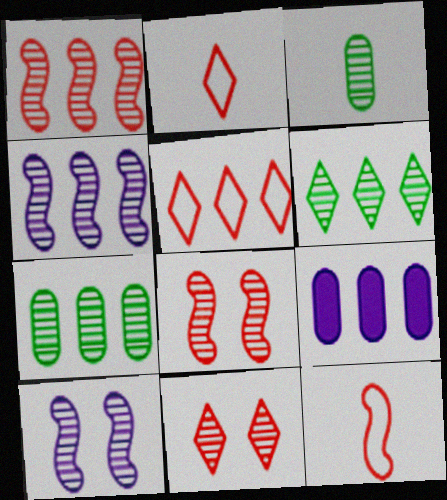[[3, 4, 11]]